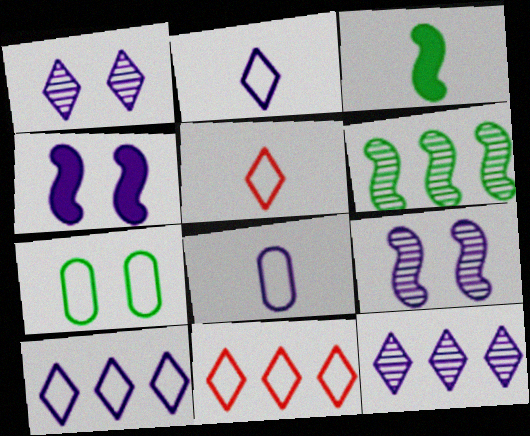[[4, 8, 12]]